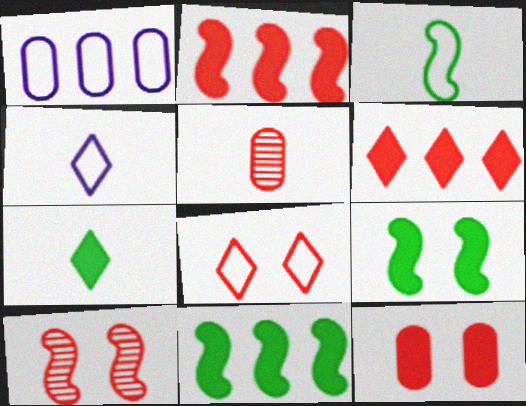[[1, 3, 8], 
[1, 7, 10], 
[2, 5, 8], 
[8, 10, 12]]